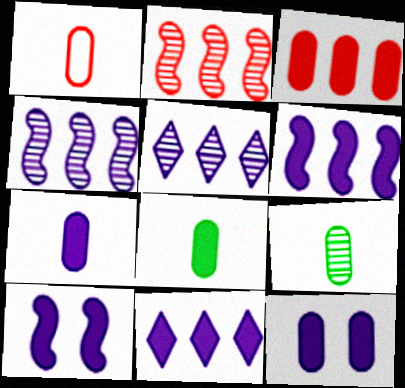[[1, 7, 9], 
[3, 8, 12], 
[7, 10, 11]]